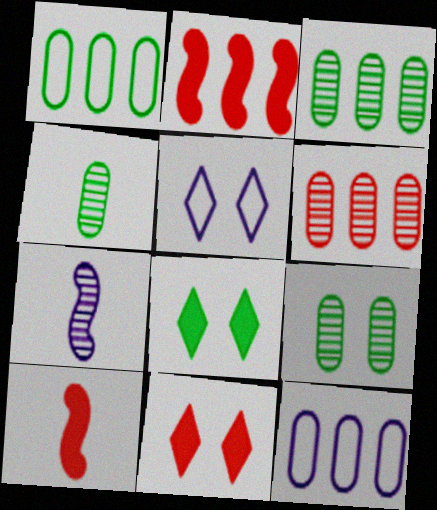[[1, 7, 11], 
[2, 4, 5], 
[3, 4, 9], 
[3, 5, 10]]